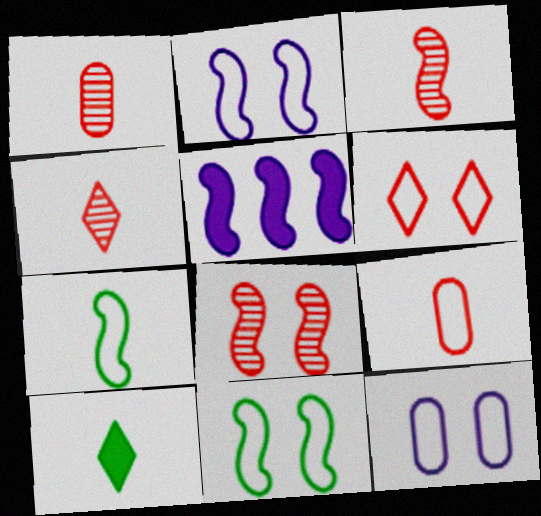[[1, 3, 4], 
[3, 5, 11], 
[5, 7, 8], 
[6, 11, 12]]